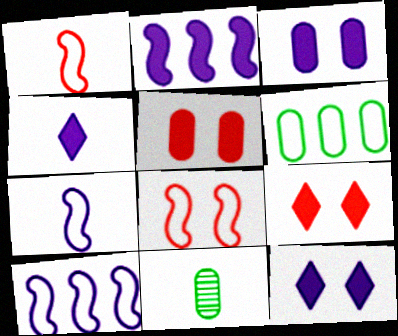[[1, 4, 11], 
[2, 3, 4], 
[9, 10, 11]]